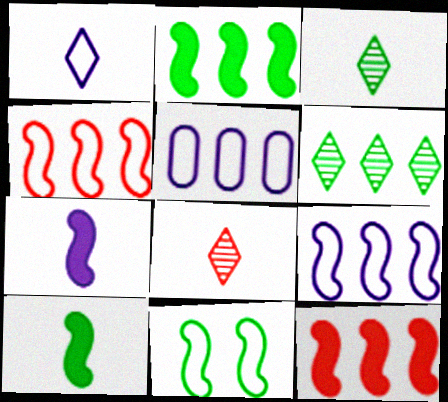[[5, 6, 12]]